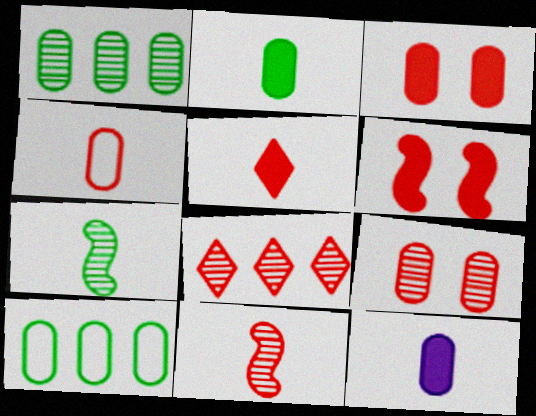[[4, 5, 11], 
[4, 6, 8], 
[8, 9, 11], 
[9, 10, 12]]